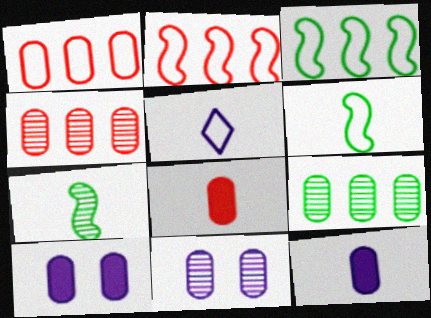[[5, 7, 8]]